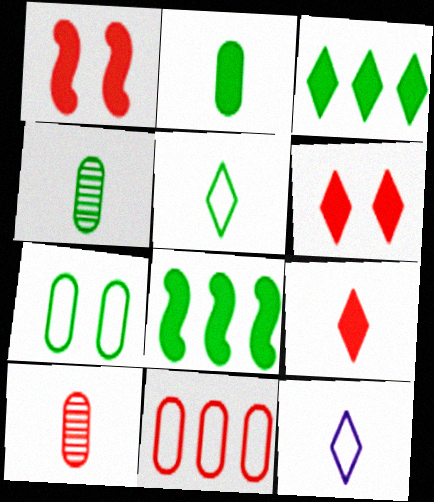[]